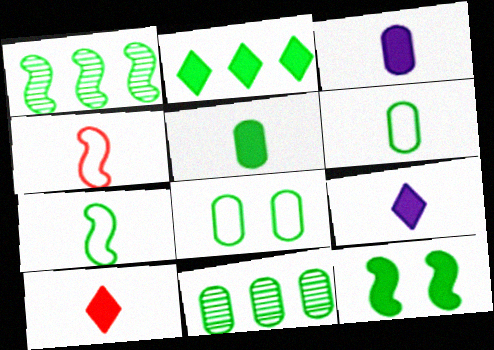[[1, 7, 12], 
[2, 5, 12], 
[5, 8, 11]]